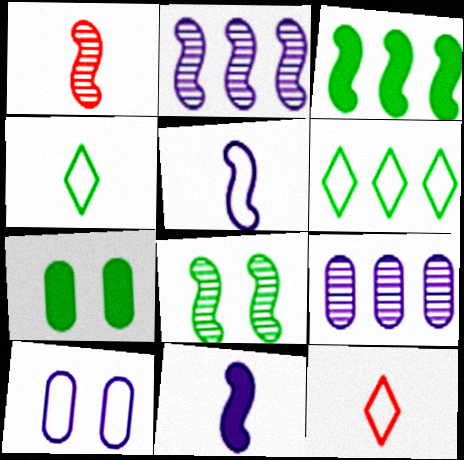[[1, 2, 8], 
[2, 7, 12]]